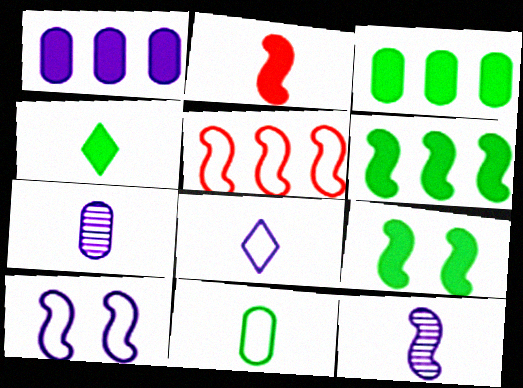[[3, 4, 9], 
[5, 9, 12]]